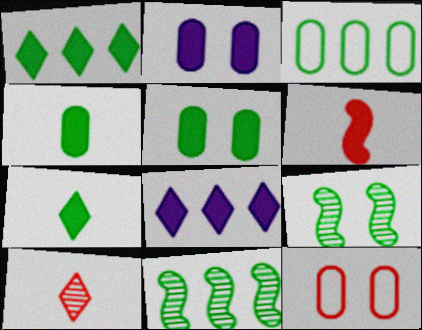[[1, 2, 6], 
[1, 3, 11], 
[3, 7, 9], 
[5, 6, 8]]